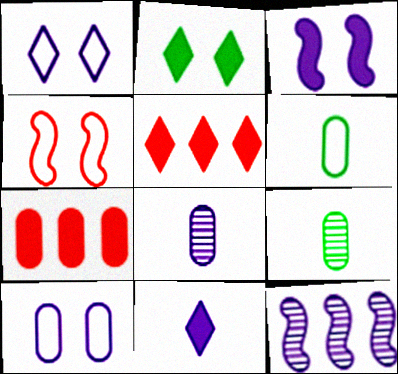[[2, 5, 11], 
[7, 9, 10], 
[10, 11, 12]]